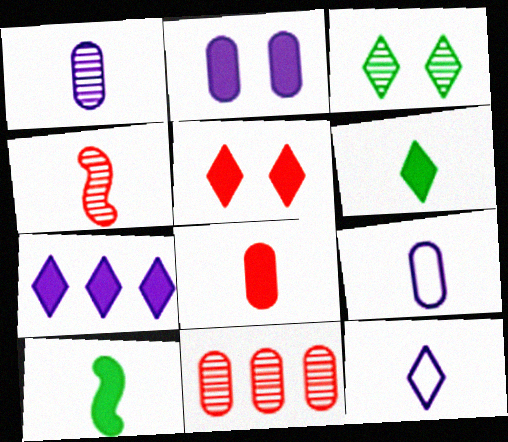[[4, 6, 9], 
[5, 6, 7]]